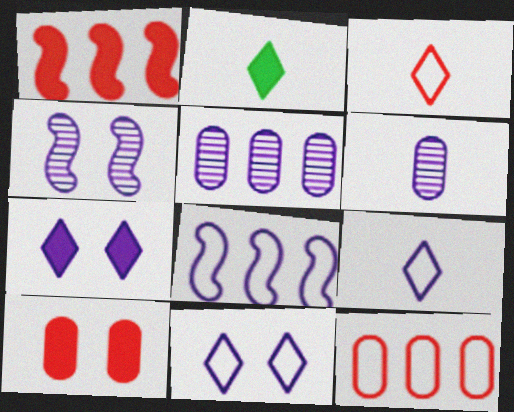[[2, 4, 12], 
[6, 7, 8]]